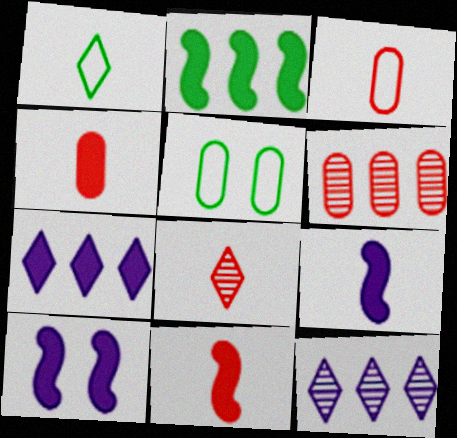[[1, 6, 10], 
[2, 10, 11], 
[3, 8, 11], 
[5, 11, 12]]